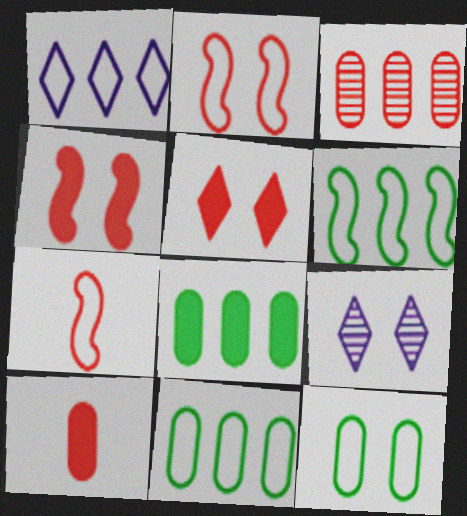[[1, 7, 12], 
[3, 5, 7], 
[4, 9, 12], 
[6, 9, 10], 
[7, 8, 9]]